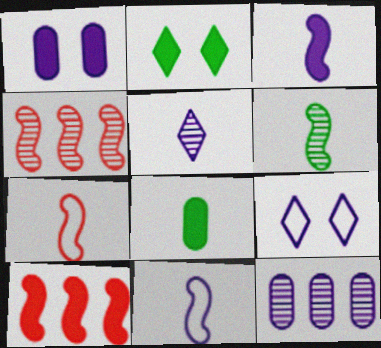[[2, 7, 12], 
[3, 6, 7], 
[3, 9, 12], 
[4, 8, 9], 
[5, 7, 8]]